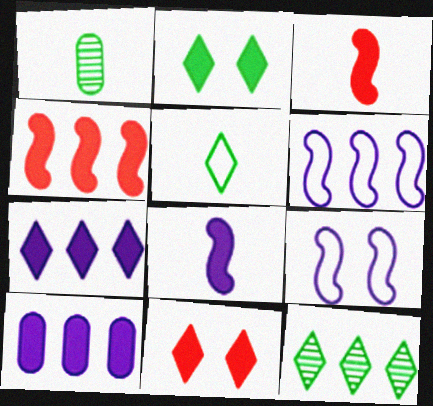[[1, 6, 11], 
[2, 3, 10], 
[2, 5, 12]]